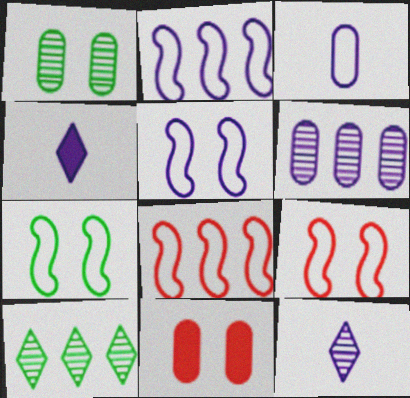[[1, 4, 8], 
[4, 5, 6], 
[5, 7, 9]]